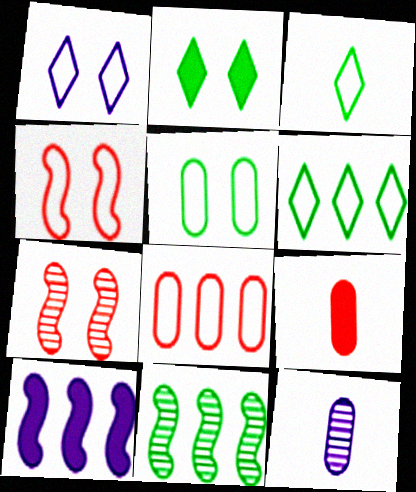[[1, 4, 5], 
[1, 9, 11], 
[1, 10, 12], 
[2, 9, 10]]